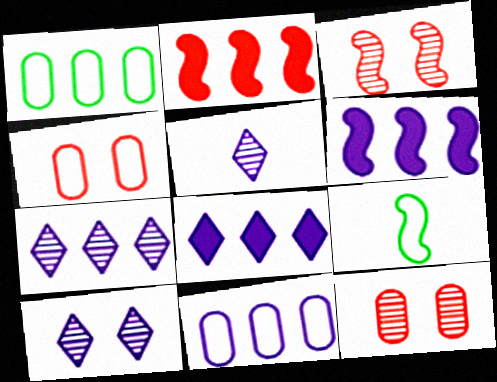[[1, 2, 7], 
[3, 6, 9], 
[5, 7, 10], 
[6, 7, 11], 
[8, 9, 12]]